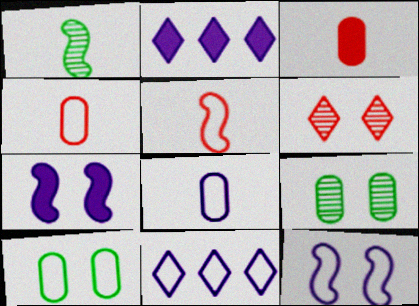[[2, 5, 9], 
[5, 10, 11], 
[6, 7, 10], 
[8, 11, 12]]